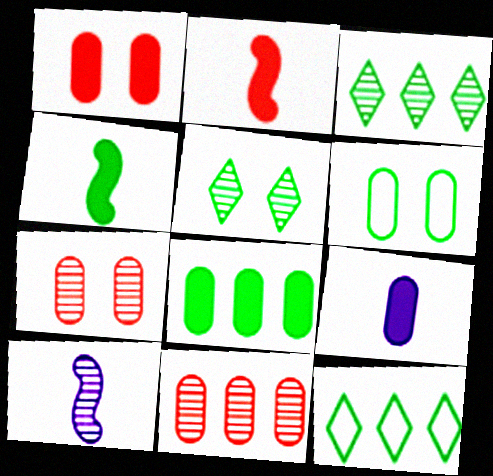[[1, 8, 9], 
[1, 10, 12], 
[3, 4, 6], 
[3, 7, 10], 
[5, 10, 11], 
[6, 9, 11]]